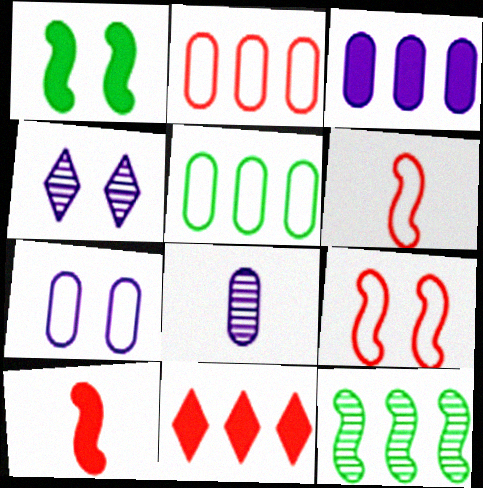[[3, 7, 8], 
[4, 5, 10]]